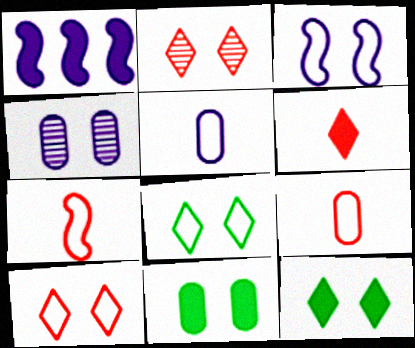[[1, 6, 11], 
[2, 3, 11]]